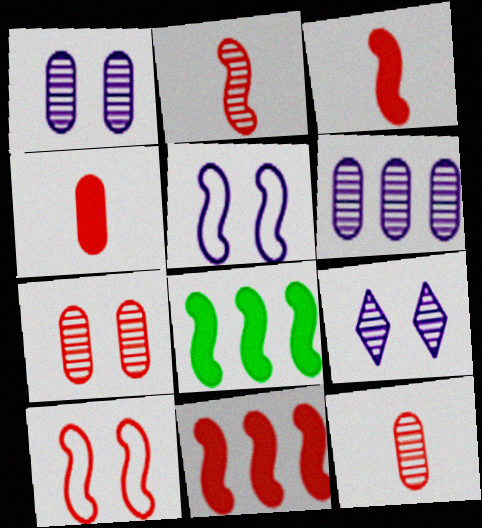[[2, 5, 8], 
[2, 10, 11]]